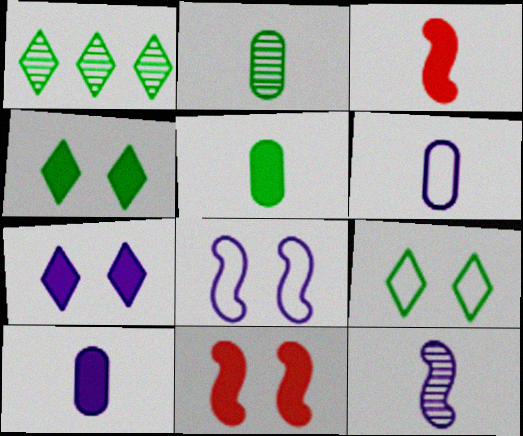[[1, 6, 11]]